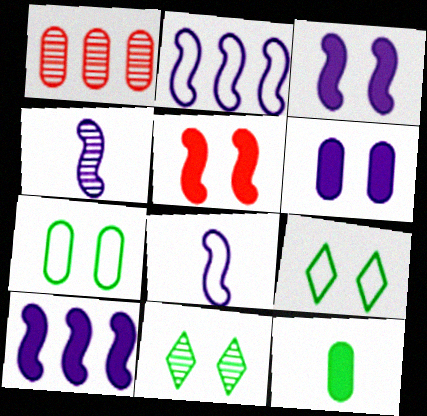[[1, 4, 11], 
[2, 3, 4]]